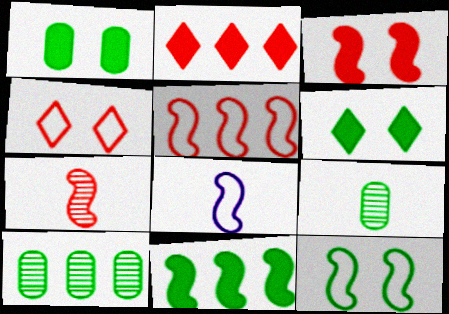[[3, 5, 7], 
[5, 8, 12]]